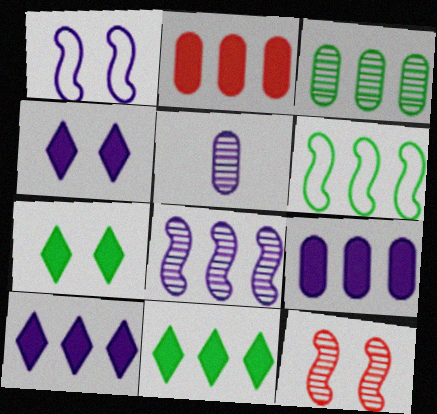[[1, 5, 10], 
[3, 6, 11]]